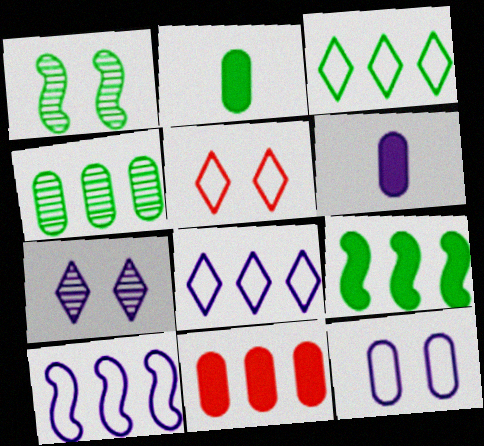[[1, 2, 3], 
[3, 4, 9], 
[6, 7, 10]]